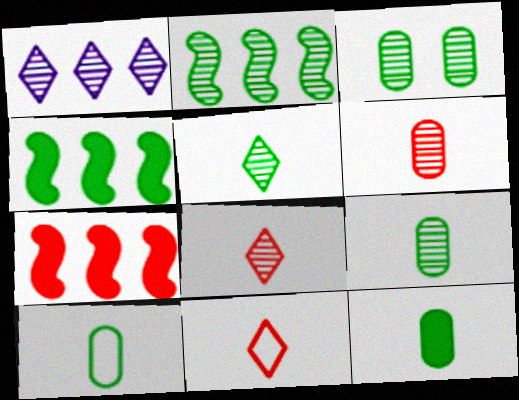[[2, 3, 5], 
[9, 10, 12]]